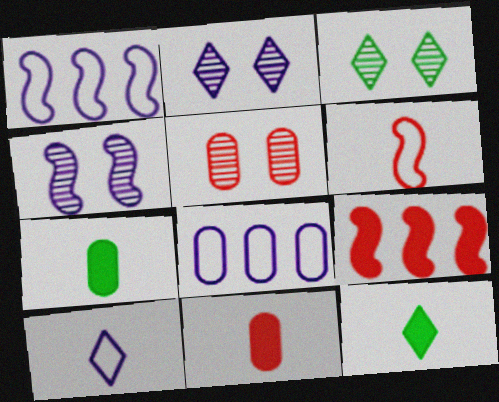[[1, 3, 11], 
[1, 5, 12], 
[3, 4, 5], 
[5, 7, 8]]